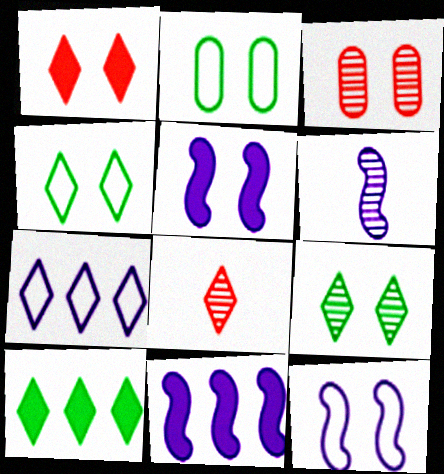[[2, 8, 11], 
[3, 4, 5], 
[6, 11, 12]]